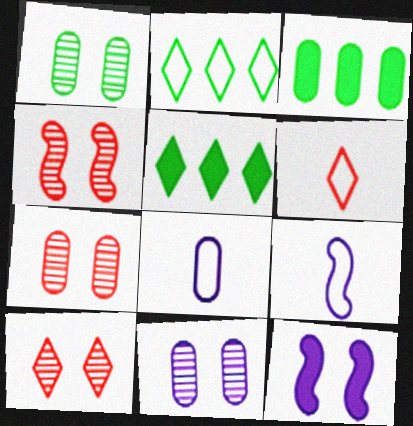[[1, 7, 11], 
[3, 7, 8], 
[3, 9, 10], 
[4, 5, 8], 
[4, 7, 10], 
[5, 7, 9]]